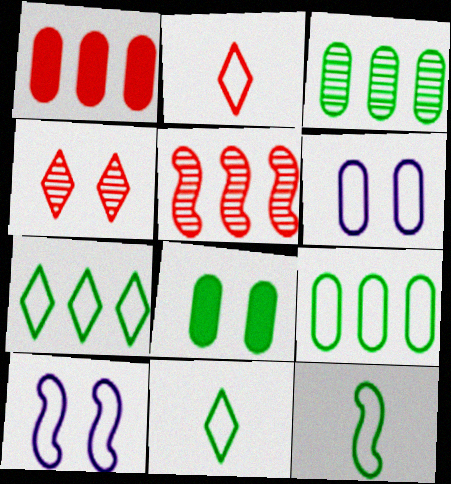[[2, 9, 10], 
[4, 8, 10]]